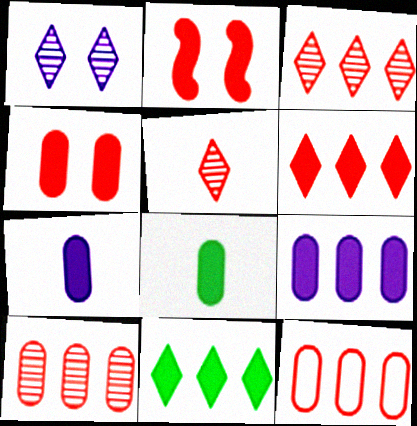[[2, 5, 12], 
[2, 7, 11], 
[4, 8, 9]]